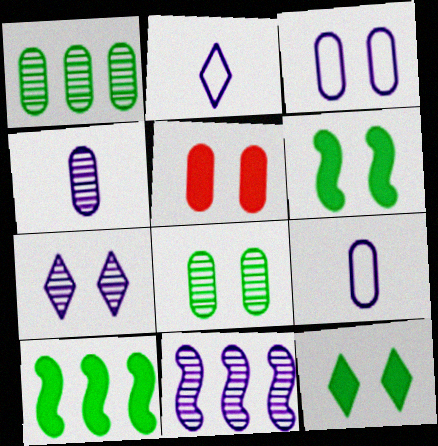[[1, 5, 9], 
[3, 5, 8], 
[4, 7, 11]]